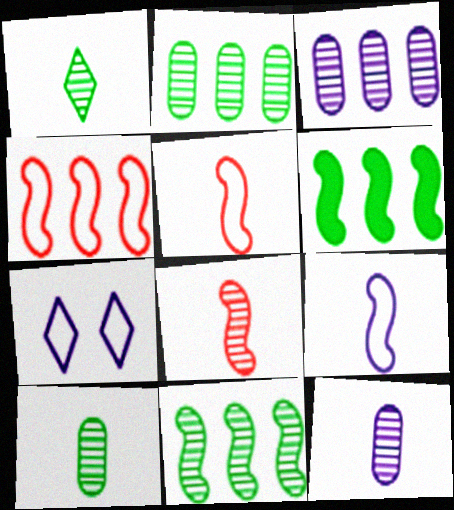[[1, 8, 12]]